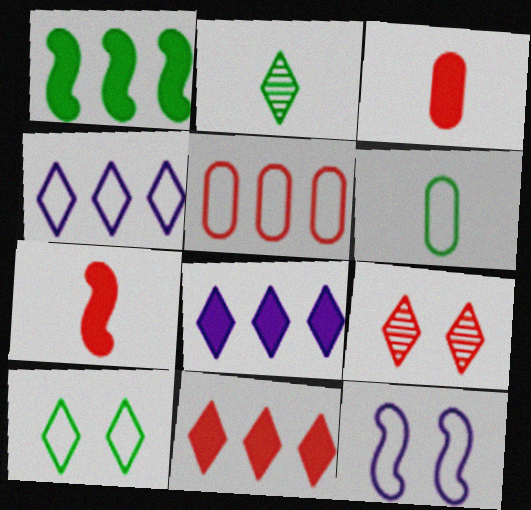[[5, 7, 9]]